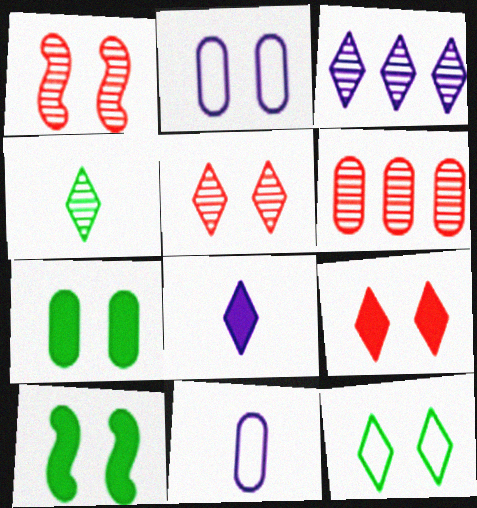[[2, 5, 10], 
[3, 4, 5], 
[6, 7, 11]]